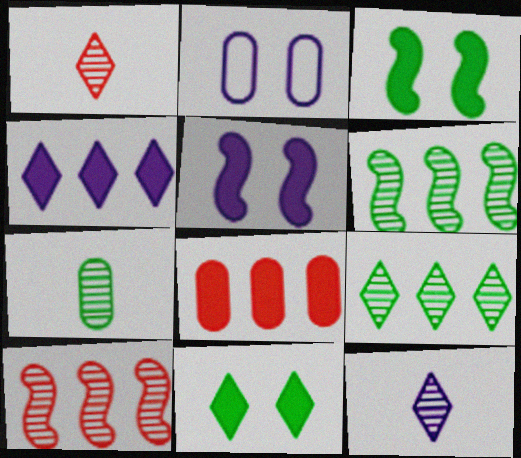[[2, 7, 8]]